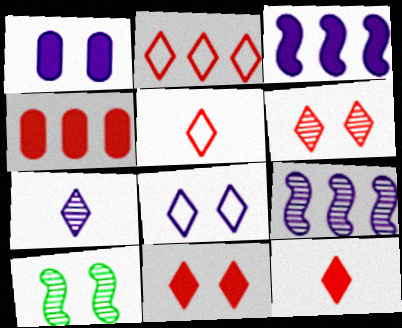[[2, 6, 12]]